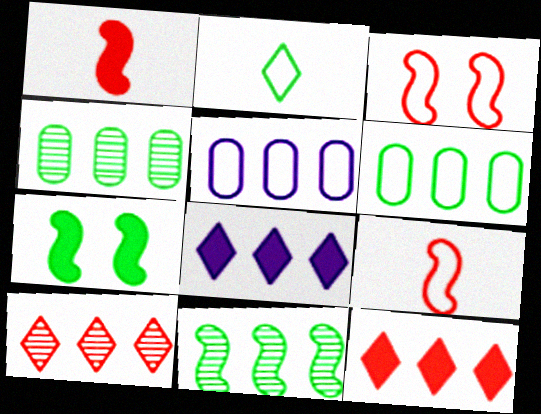[[2, 3, 5], 
[2, 4, 7], 
[5, 11, 12]]